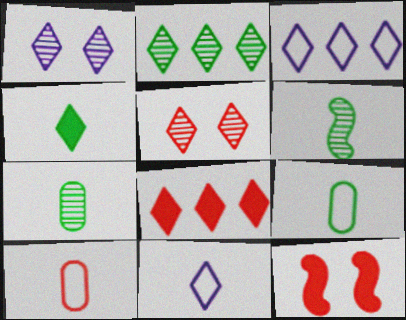[[2, 3, 8], 
[3, 4, 5], 
[3, 7, 12], 
[4, 6, 9]]